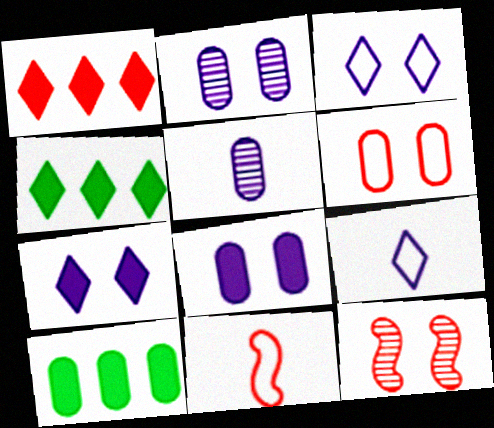[[2, 4, 11], 
[5, 6, 10], 
[9, 10, 12]]